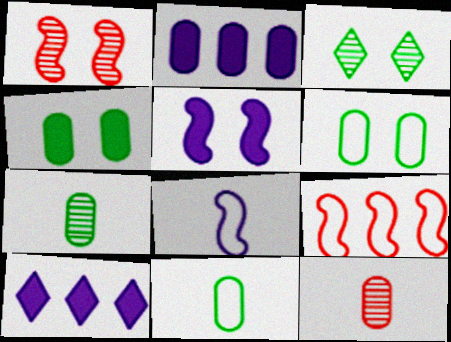[[1, 10, 11], 
[2, 6, 12]]